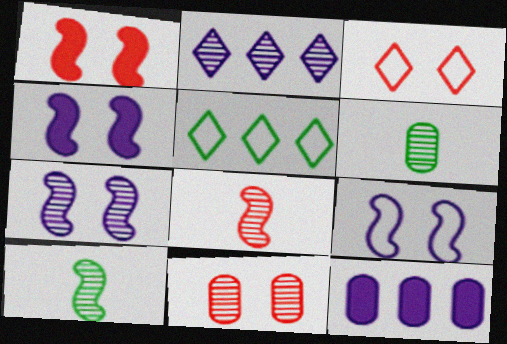[[1, 3, 11], 
[2, 10, 11], 
[3, 10, 12], 
[4, 7, 9]]